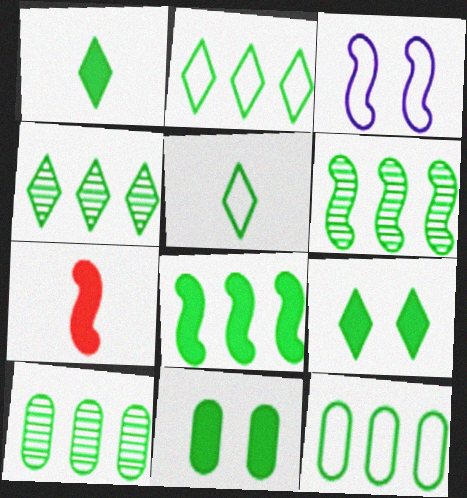[[1, 8, 11], 
[2, 8, 10], 
[3, 6, 7], 
[4, 5, 9], 
[4, 6, 10], 
[4, 8, 12], 
[5, 6, 11]]